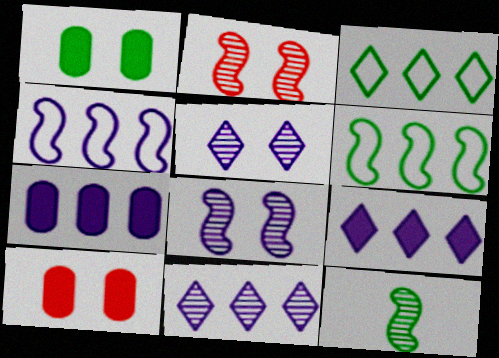[[1, 3, 12], 
[4, 7, 11]]